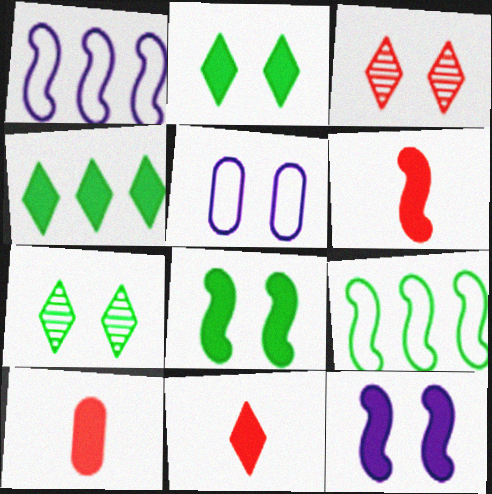[[1, 7, 10], 
[3, 5, 8], 
[4, 10, 12], 
[6, 10, 11]]